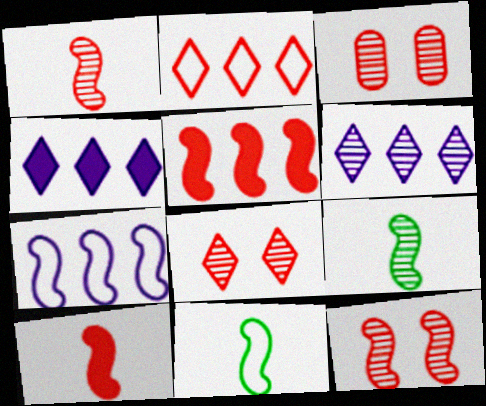[[2, 3, 10], 
[3, 4, 11], 
[3, 6, 9], 
[3, 8, 12]]